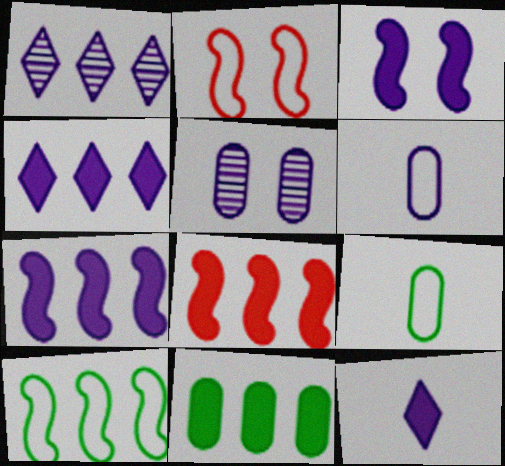[[1, 3, 6], 
[4, 8, 11]]